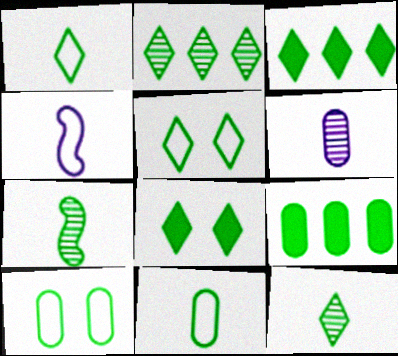[[1, 2, 8], 
[3, 5, 12], 
[3, 7, 10], 
[5, 7, 9]]